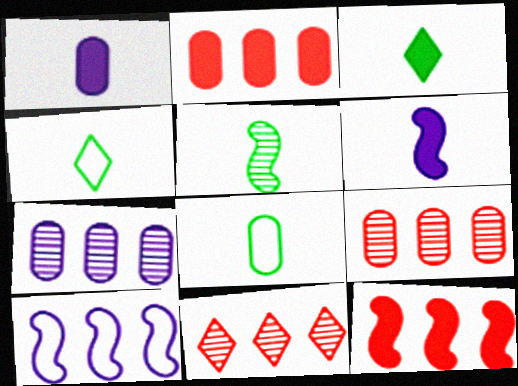[[3, 5, 8]]